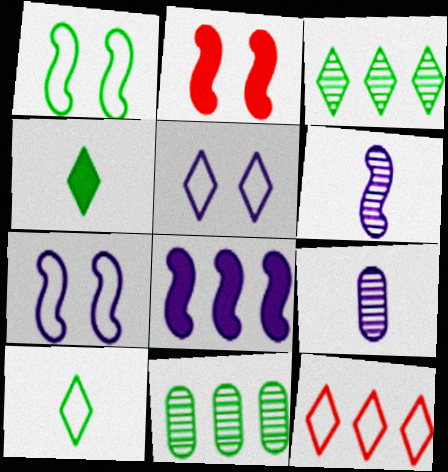[[1, 4, 11], 
[5, 8, 9], 
[5, 10, 12], 
[6, 7, 8], 
[8, 11, 12]]